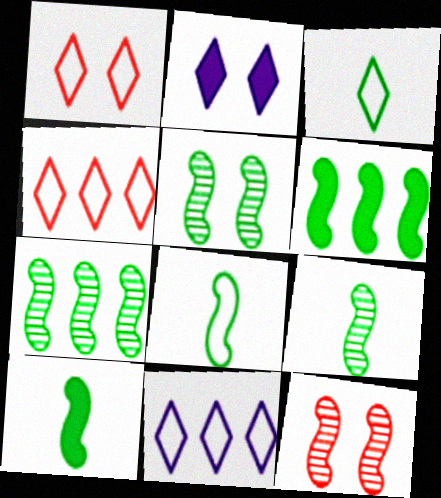[[1, 3, 11], 
[5, 6, 8], 
[5, 7, 9], 
[8, 9, 10]]